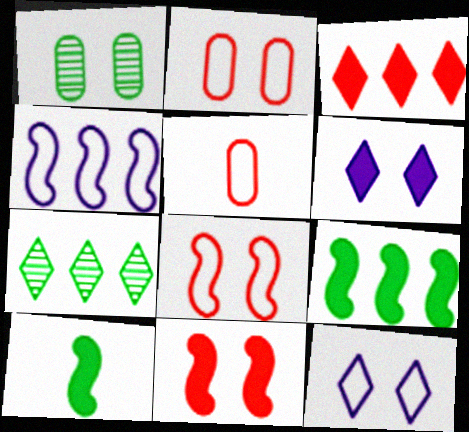[[1, 6, 8], 
[1, 11, 12]]